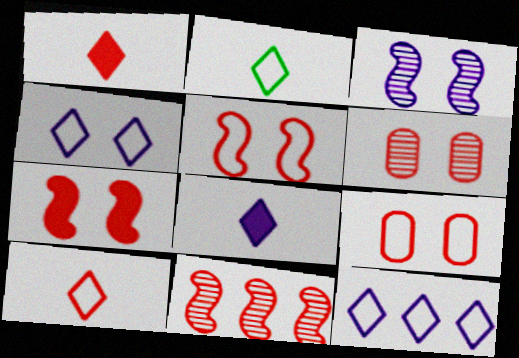[[1, 9, 11]]